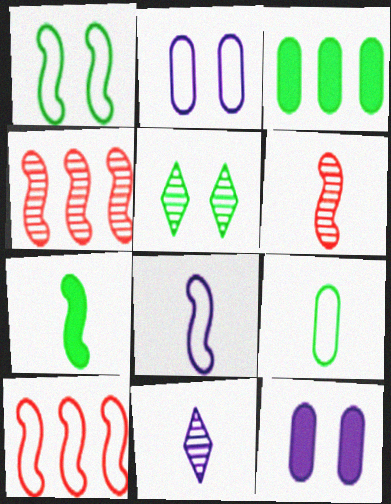[[1, 8, 10], 
[6, 7, 8]]